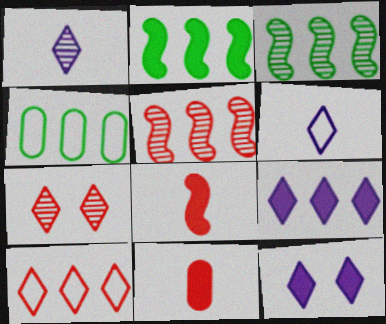[[2, 11, 12], 
[4, 5, 9]]